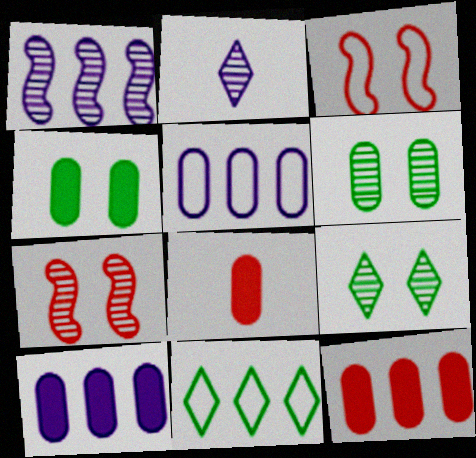[[1, 11, 12], 
[4, 8, 10], 
[5, 6, 8]]